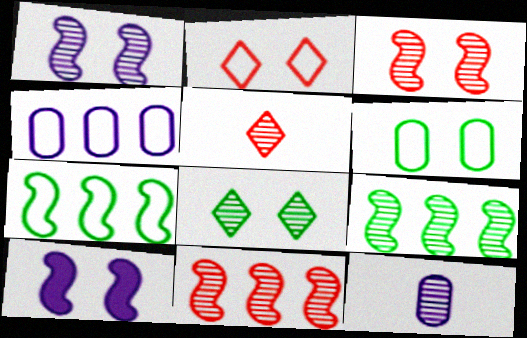[[8, 11, 12]]